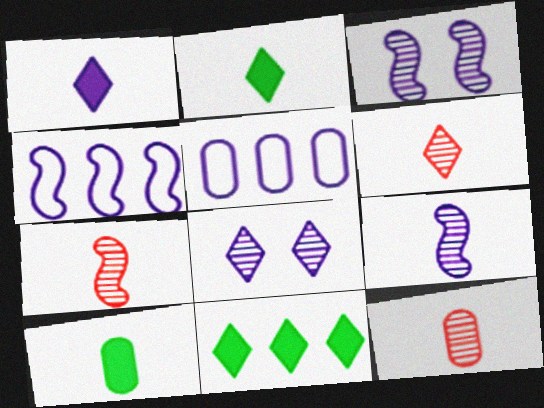[[1, 3, 5], 
[6, 7, 12]]